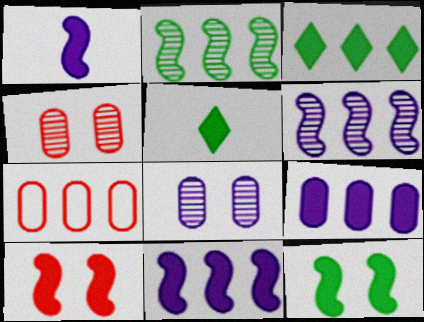[[3, 6, 7], 
[5, 9, 10]]